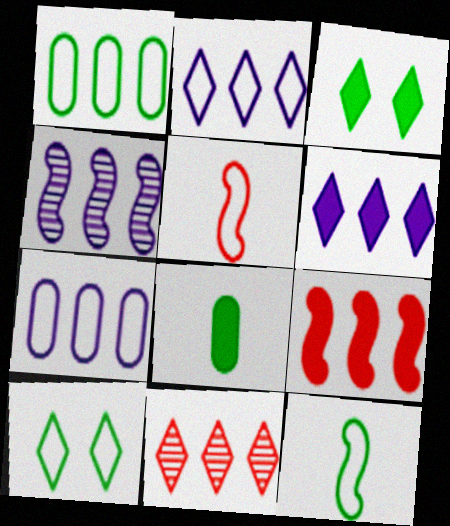[[1, 10, 12], 
[4, 6, 7], 
[5, 7, 10]]